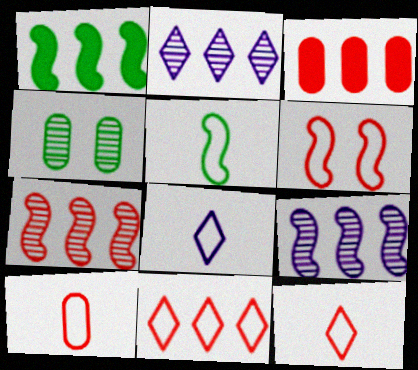[[3, 7, 11], 
[5, 8, 10], 
[6, 10, 11]]